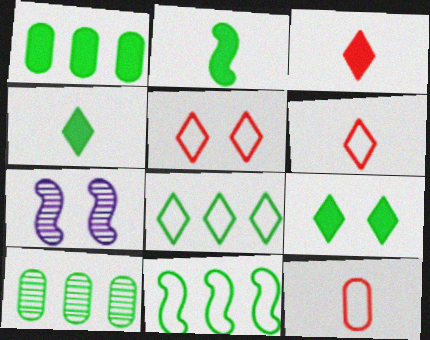[[1, 2, 9], 
[1, 6, 7]]